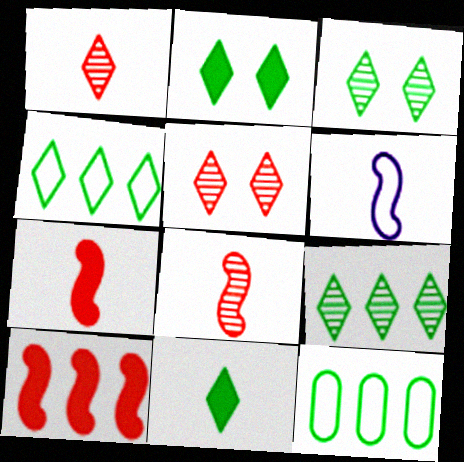[[3, 4, 11]]